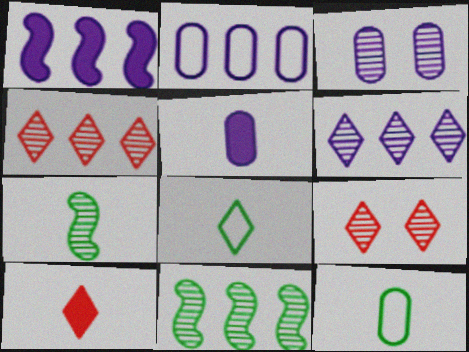[[1, 2, 6], 
[1, 9, 12], 
[2, 3, 5], 
[3, 4, 7]]